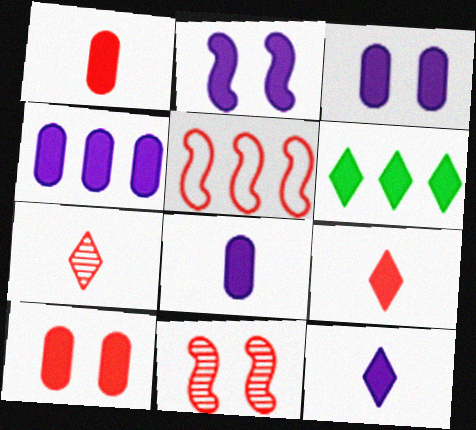[[1, 2, 6], 
[2, 4, 12], 
[3, 4, 8], 
[5, 7, 10]]